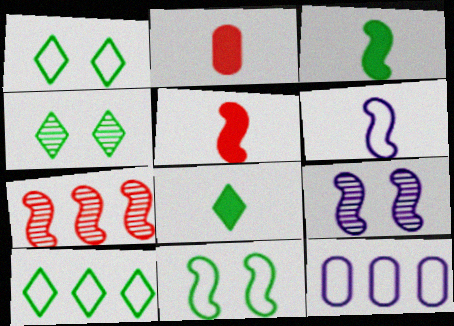[[2, 9, 10], 
[4, 5, 12], 
[4, 8, 10]]